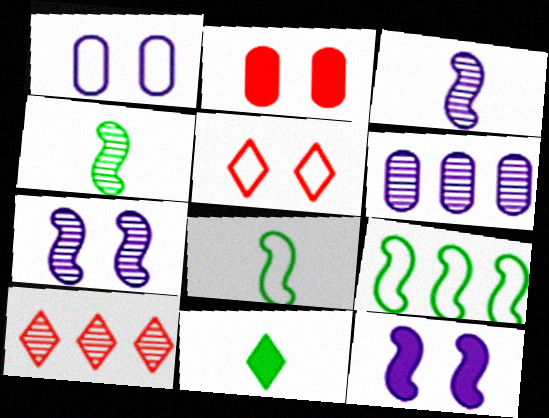[]